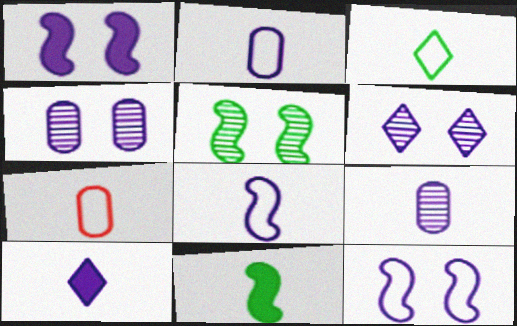[[3, 7, 8], 
[8, 9, 10]]